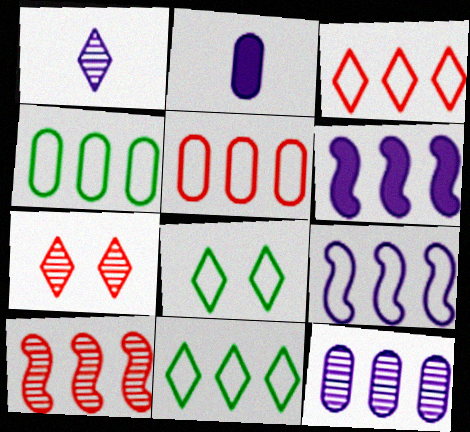[[2, 8, 10], 
[3, 4, 9], 
[5, 9, 11]]